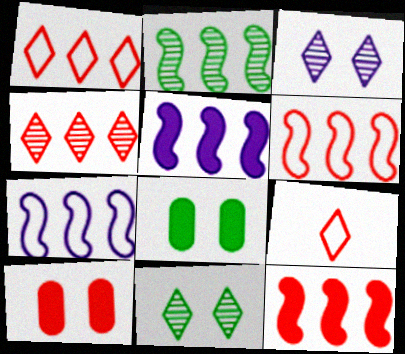[[2, 5, 6], 
[2, 7, 12]]